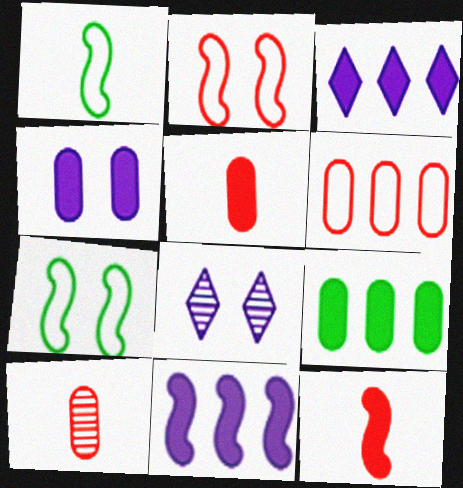[[3, 7, 10], 
[4, 5, 9]]